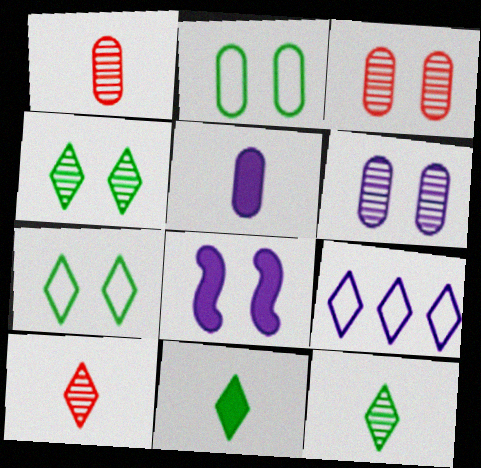[[3, 7, 8]]